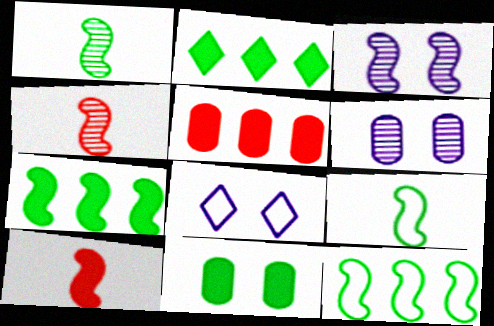[[1, 5, 8], 
[3, 10, 12]]